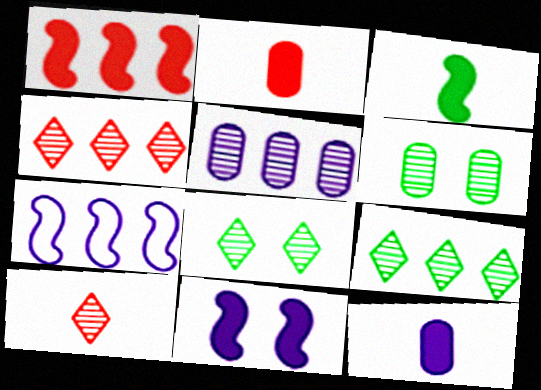[[1, 3, 11], 
[2, 7, 8]]